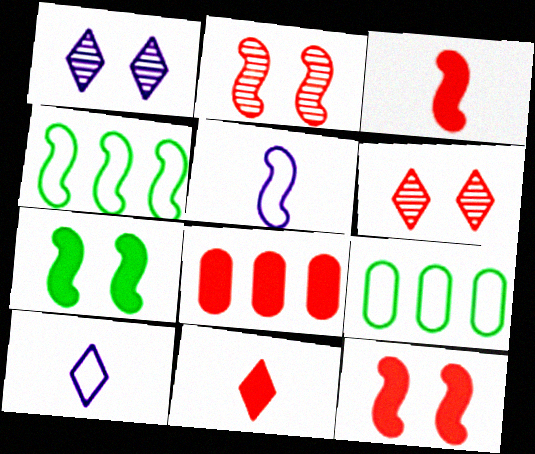[[1, 3, 9], 
[8, 11, 12]]